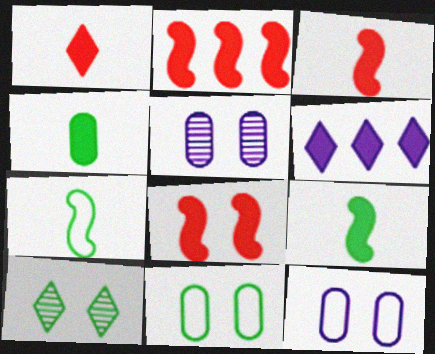[[2, 3, 8], 
[4, 6, 8], 
[8, 10, 12]]